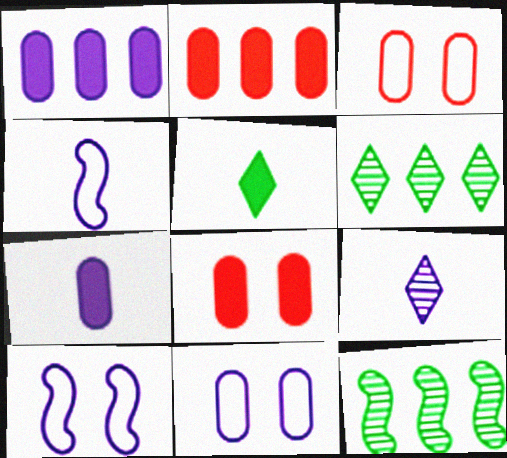[[1, 9, 10], 
[4, 6, 8], 
[4, 7, 9]]